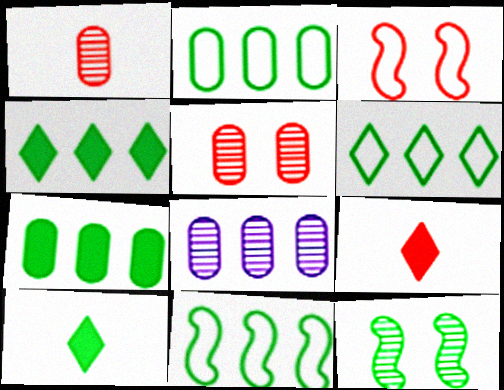[[2, 6, 11], 
[2, 10, 12], 
[3, 8, 10]]